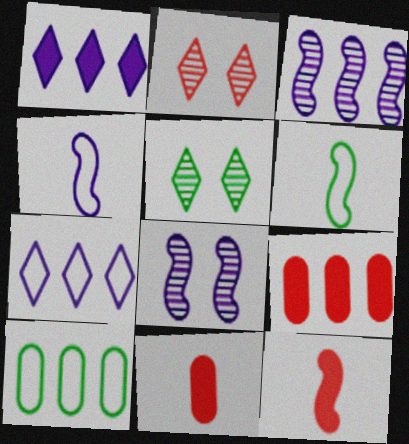[[4, 5, 9]]